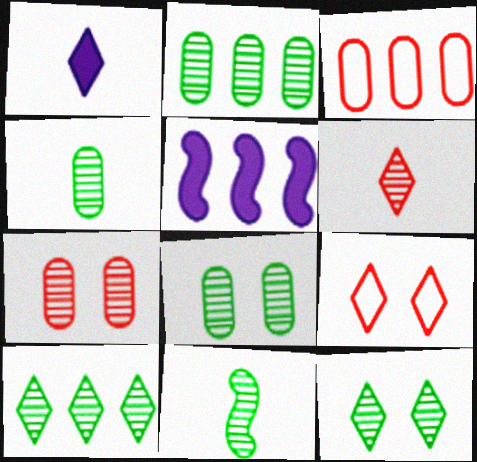[[1, 9, 10], 
[2, 4, 8], 
[2, 11, 12], 
[3, 5, 10], 
[4, 5, 9], 
[8, 10, 11]]